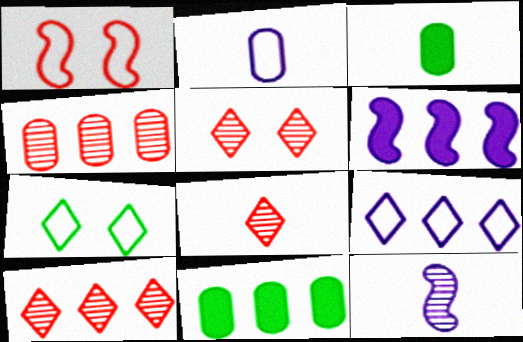[[5, 8, 10]]